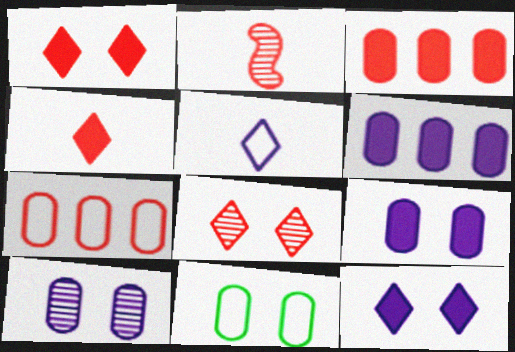[[1, 2, 7]]